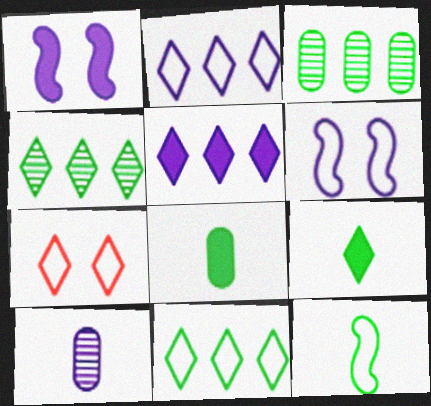[[1, 2, 10], 
[5, 6, 10]]